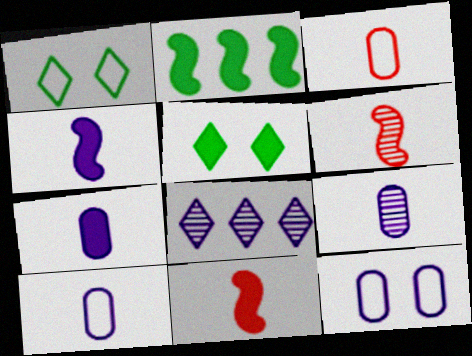[[4, 8, 12], 
[7, 9, 10]]